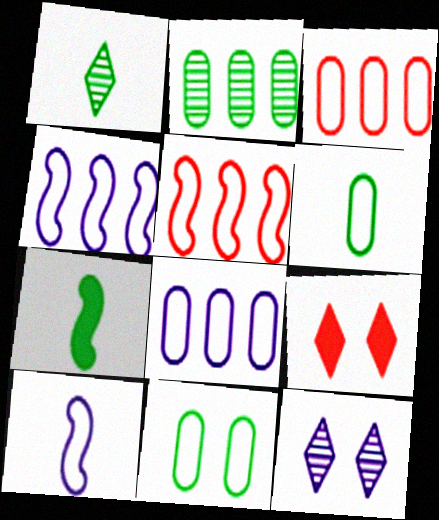[[1, 6, 7], 
[2, 9, 10], 
[3, 7, 12]]